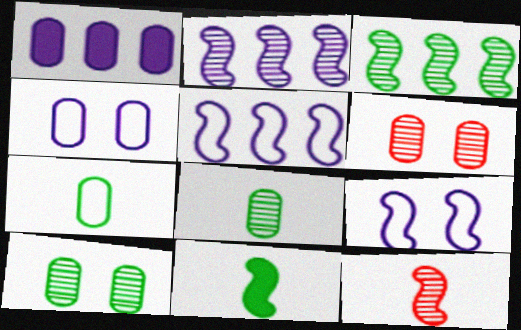[[1, 6, 7]]